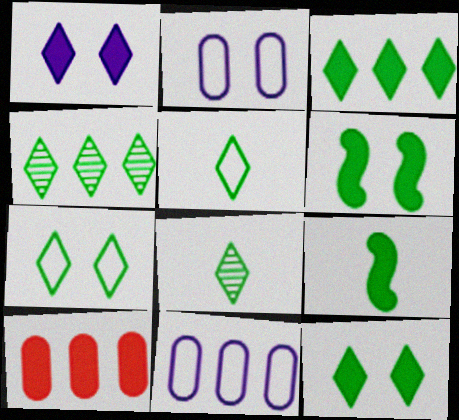[[1, 9, 10], 
[3, 7, 8], 
[4, 5, 12]]